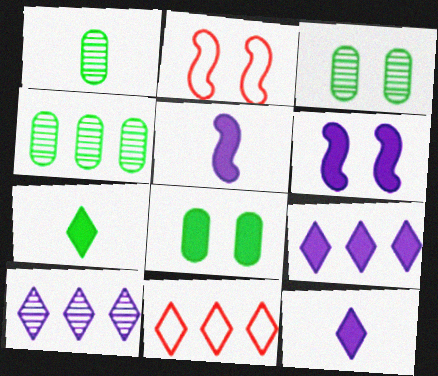[[1, 2, 9], 
[1, 3, 4], 
[1, 6, 11], 
[2, 4, 12], 
[3, 5, 11]]